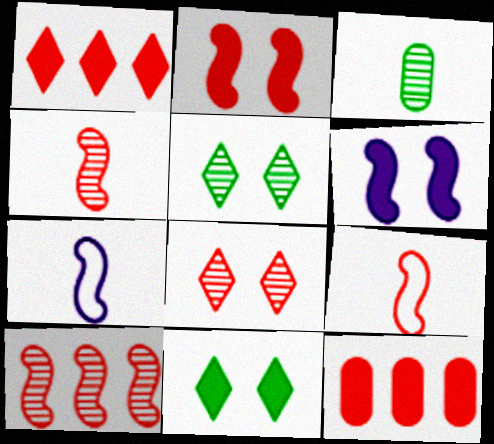[[2, 9, 10], 
[5, 7, 12], 
[8, 9, 12]]